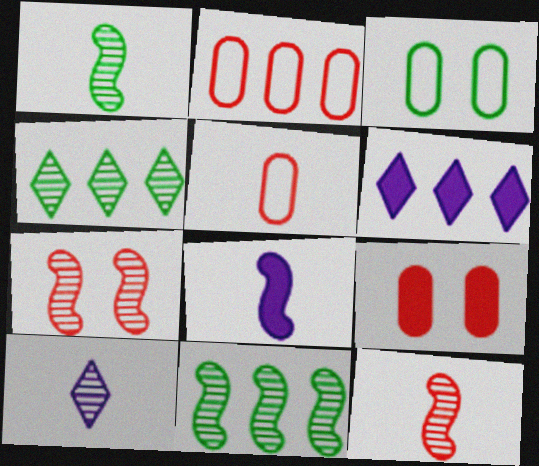[[2, 6, 11], 
[3, 6, 12]]